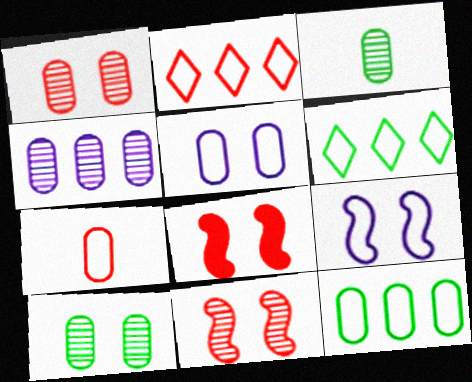[[1, 3, 4], 
[5, 7, 12], 
[6, 7, 9]]